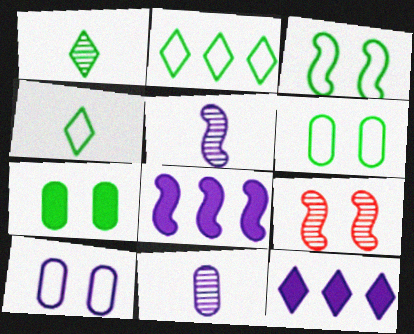[[5, 10, 12]]